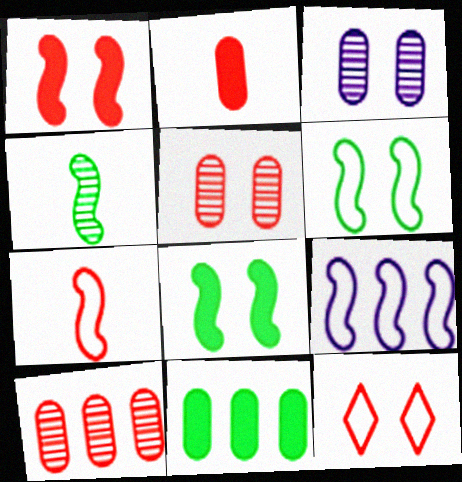[[1, 4, 9], 
[1, 5, 12], 
[3, 8, 12], 
[6, 7, 9]]